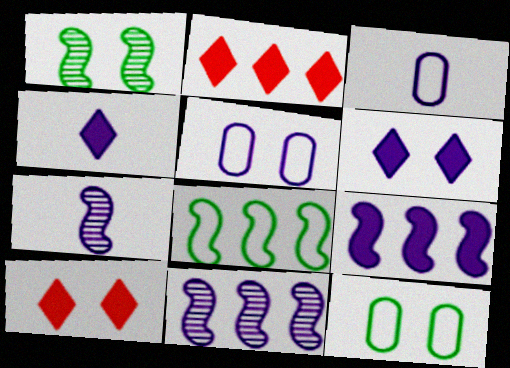[[1, 2, 3], 
[1, 5, 10], 
[2, 7, 12], 
[3, 4, 7], 
[3, 6, 11], 
[4, 5, 11]]